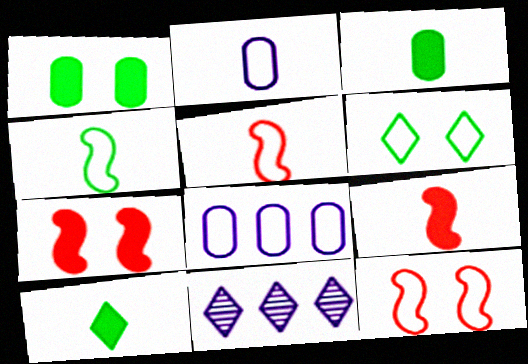[[1, 5, 11], 
[3, 11, 12], 
[5, 6, 8]]